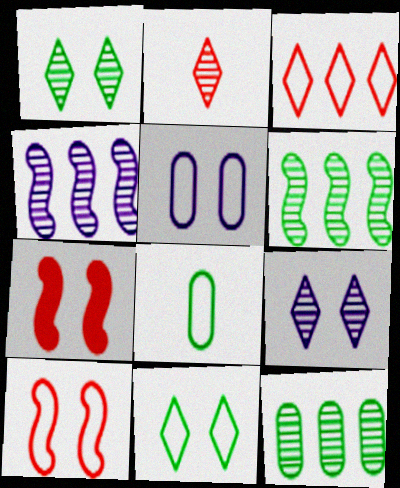[[1, 5, 7], 
[5, 10, 11]]